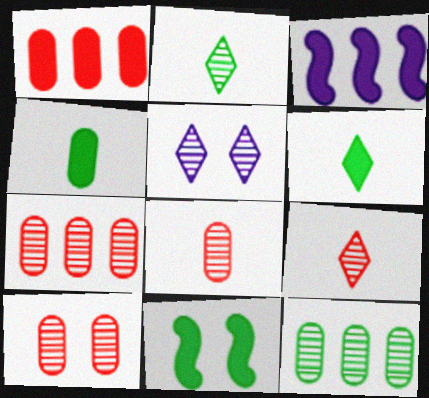[[7, 8, 10]]